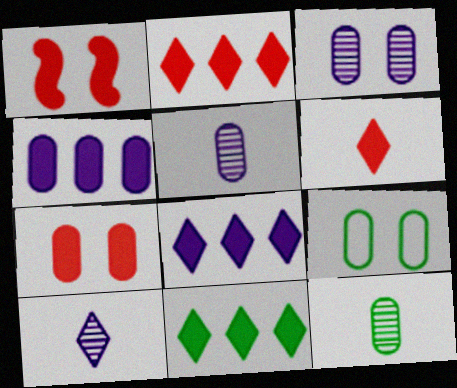[[2, 8, 11], 
[3, 7, 9]]